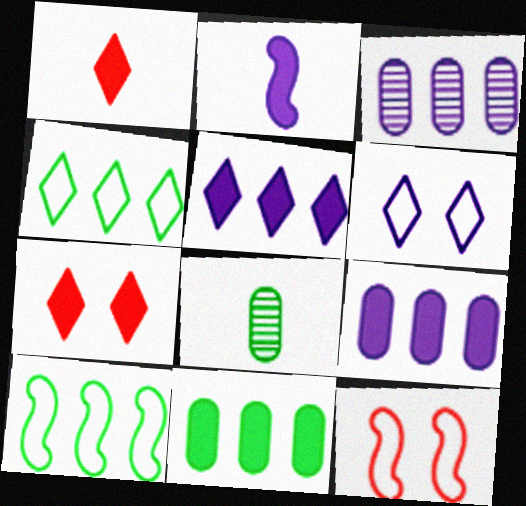[[2, 3, 6], 
[2, 7, 11], 
[5, 8, 12]]